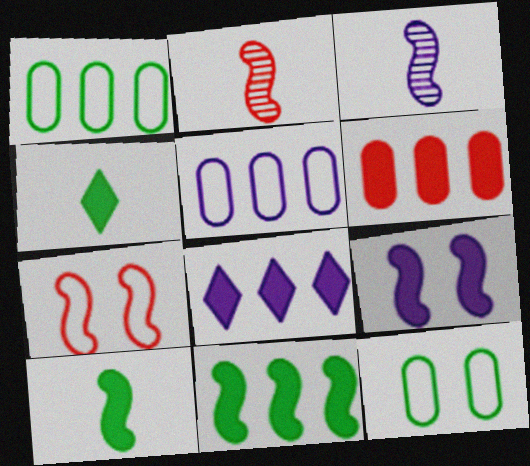[[2, 8, 12], 
[3, 7, 11], 
[4, 6, 9], 
[6, 8, 11]]